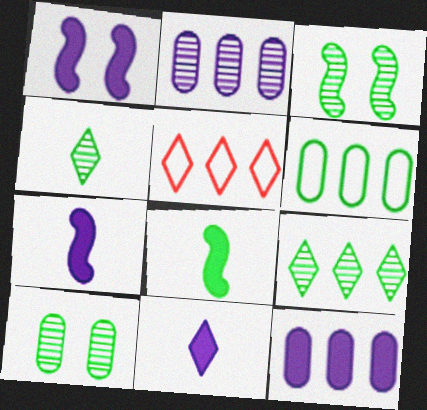[[1, 11, 12], 
[5, 7, 10]]